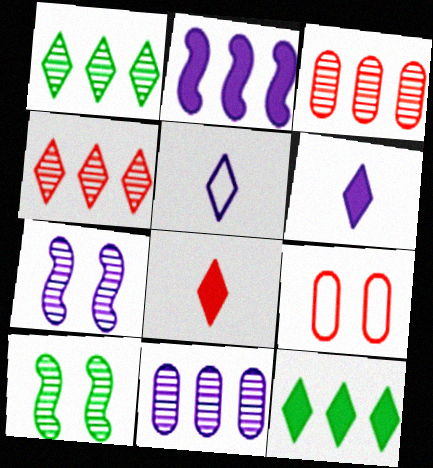[]